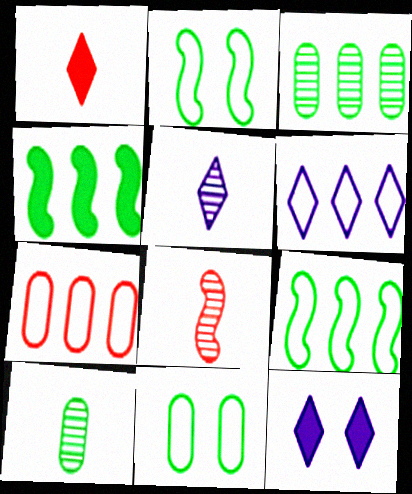[[5, 6, 12], 
[5, 8, 10], 
[6, 7, 9]]